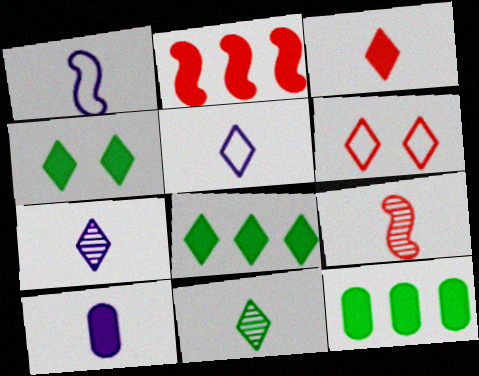[[1, 7, 10], 
[2, 4, 10], 
[3, 5, 11], 
[6, 7, 8]]